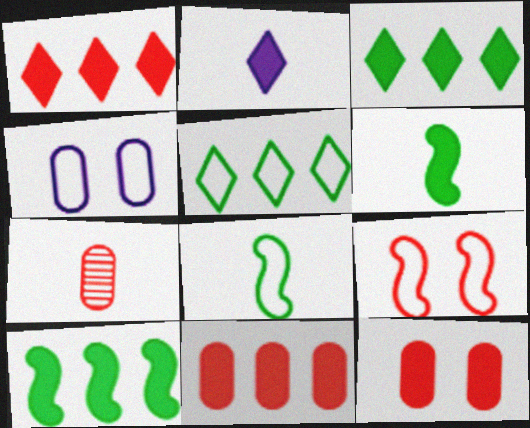[[1, 7, 9], 
[2, 7, 8], 
[2, 10, 12]]